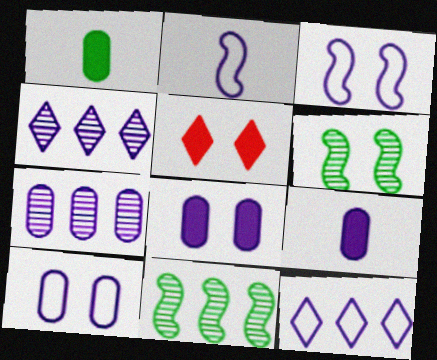[[2, 4, 8], 
[2, 10, 12], 
[3, 4, 9], 
[5, 6, 10], 
[7, 9, 10]]